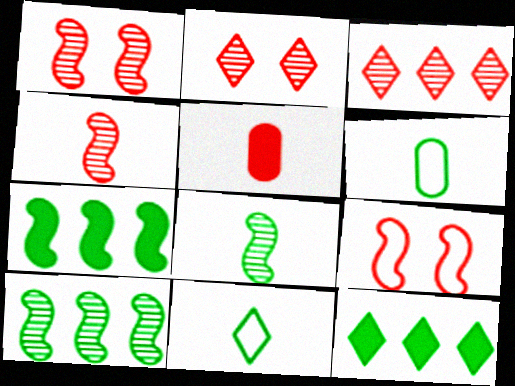[[3, 5, 9]]